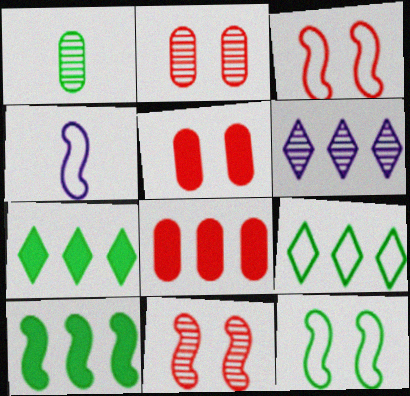[[1, 6, 11], 
[1, 7, 12], 
[2, 4, 7], 
[4, 10, 11]]